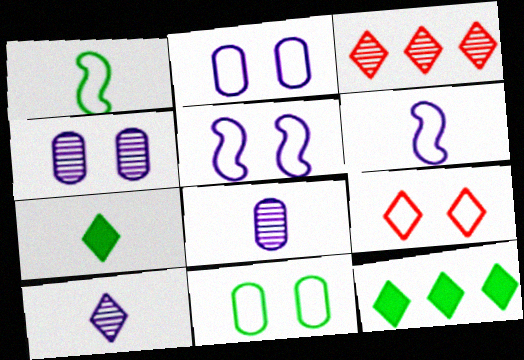[[5, 9, 11], 
[9, 10, 12]]